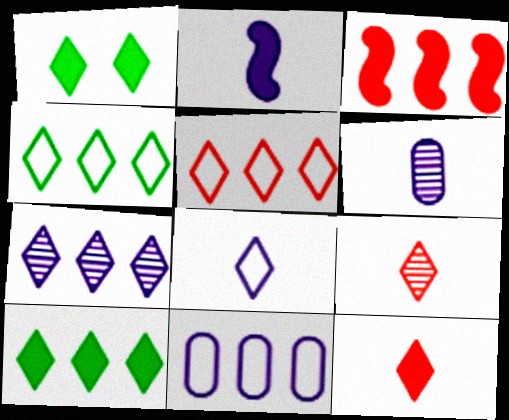[[2, 6, 8], 
[5, 7, 10]]